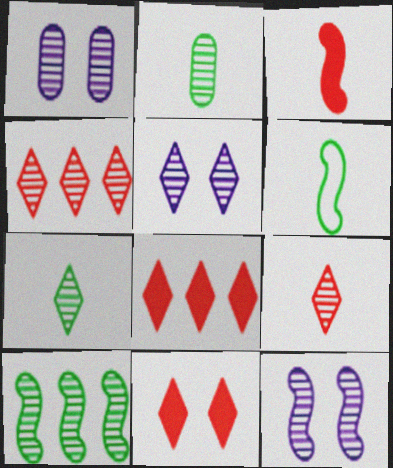[[1, 5, 12], 
[1, 6, 8], 
[1, 9, 10], 
[2, 4, 12], 
[4, 5, 7]]